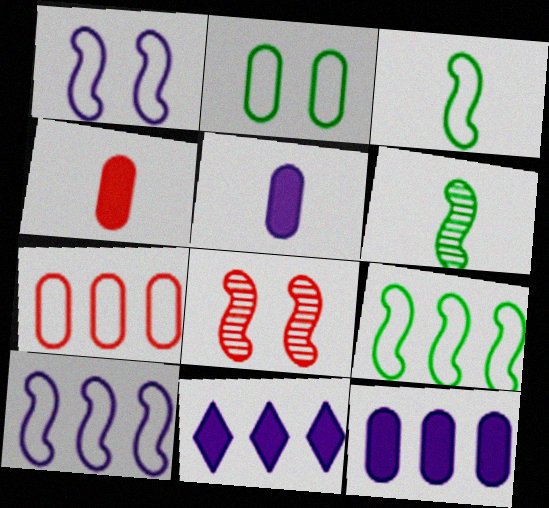[]